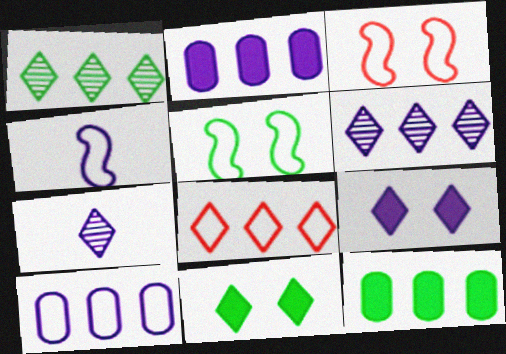[[3, 7, 12], 
[7, 8, 11]]